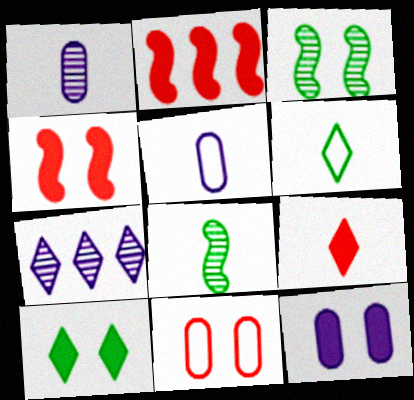[[4, 10, 12], 
[5, 8, 9]]